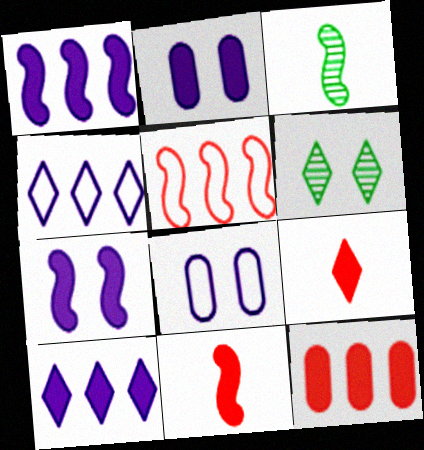[[3, 5, 7], 
[4, 6, 9]]